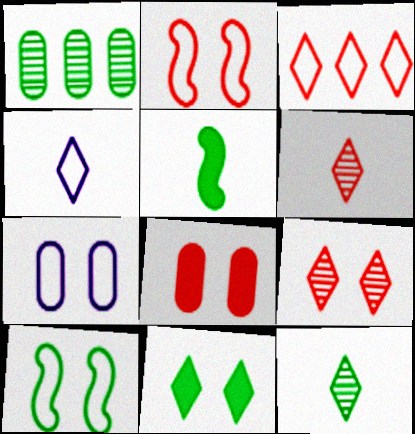[[2, 8, 9]]